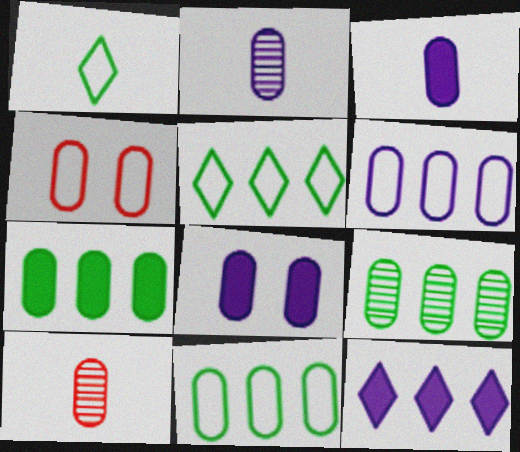[[2, 4, 7], 
[2, 6, 8], 
[3, 4, 9], 
[7, 9, 11], 
[8, 10, 11]]